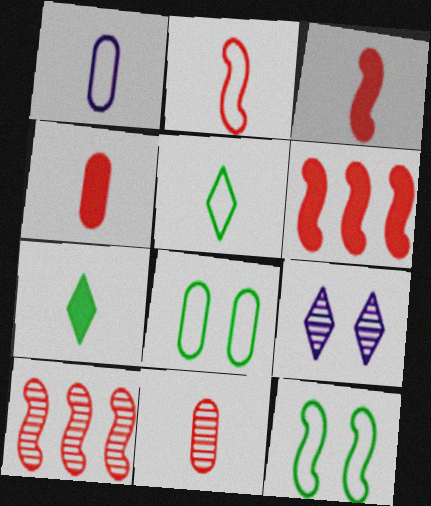[[1, 2, 5]]